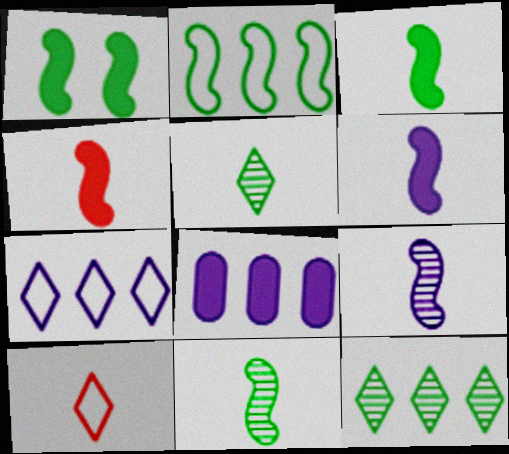[[1, 2, 11], 
[3, 4, 6]]